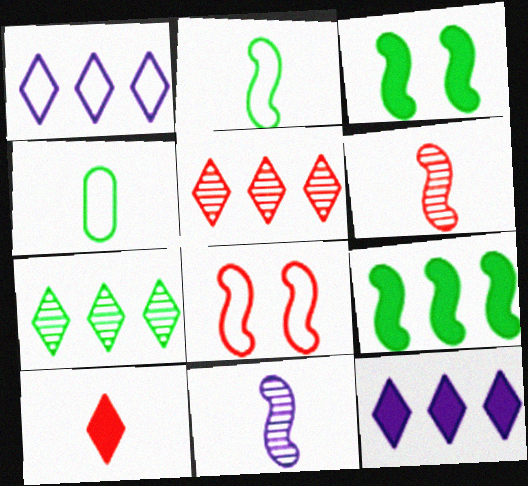[[1, 4, 8], 
[3, 4, 7], 
[4, 10, 11], 
[8, 9, 11]]